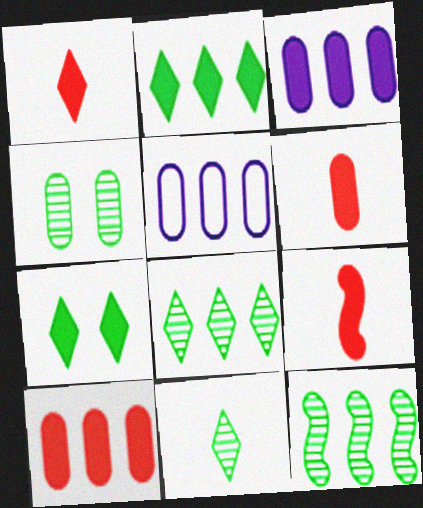[[1, 6, 9], 
[3, 7, 9], 
[4, 5, 6], 
[4, 11, 12]]